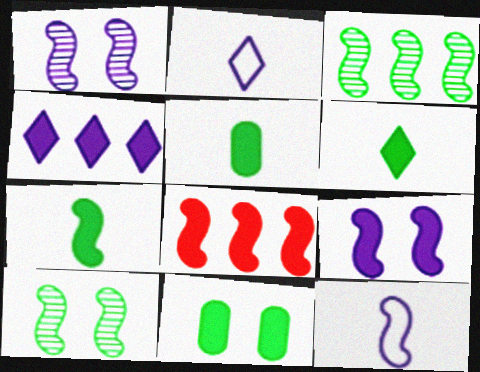[[5, 6, 7], 
[7, 8, 9], 
[8, 10, 12]]